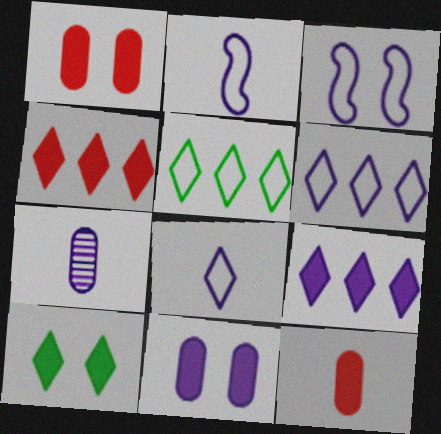[[3, 7, 9]]